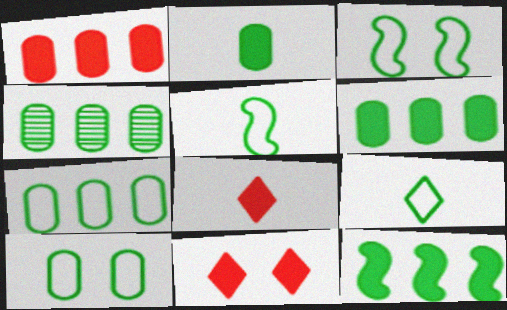[[2, 4, 10], 
[3, 7, 9], 
[4, 6, 7]]